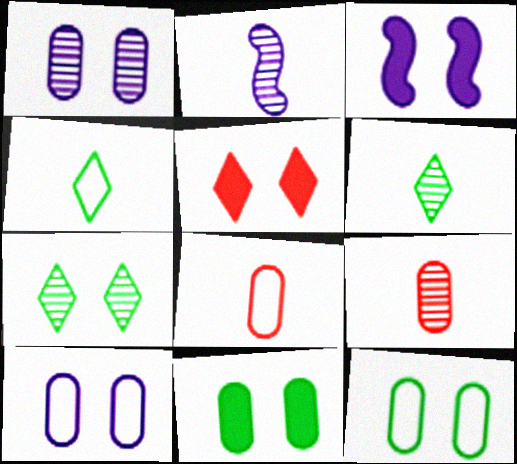[[2, 6, 9], 
[3, 5, 11]]